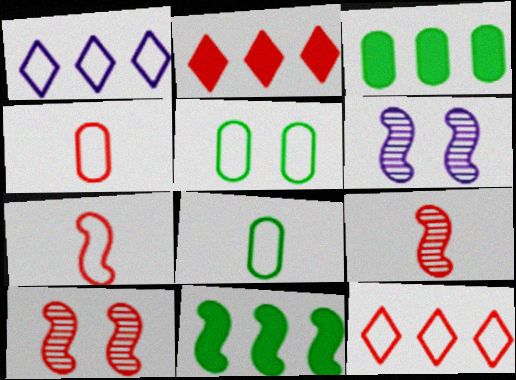[[1, 5, 7], 
[2, 4, 10], 
[2, 6, 8], 
[6, 7, 11]]